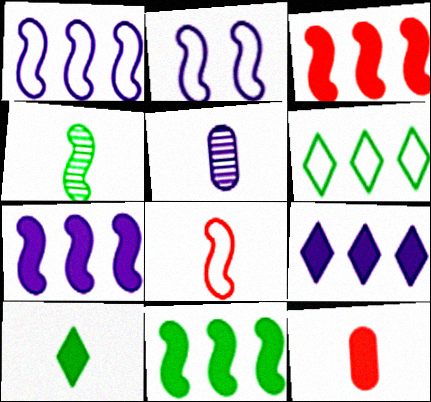[[2, 3, 4], 
[2, 5, 9], 
[3, 7, 11], 
[5, 8, 10]]